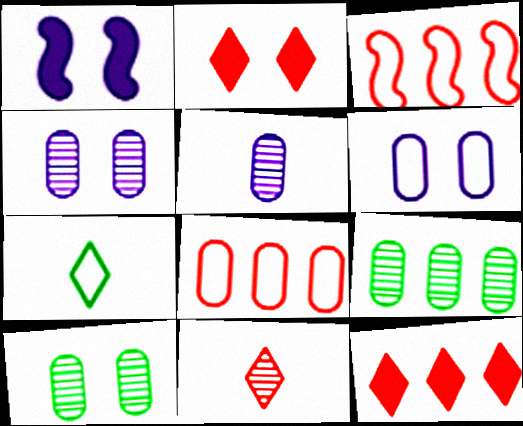[[3, 6, 7]]